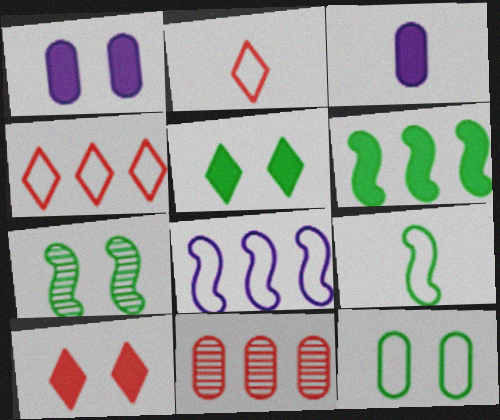[[2, 8, 12], 
[3, 4, 7], 
[3, 6, 10], 
[3, 11, 12], 
[5, 7, 12], 
[6, 7, 9]]